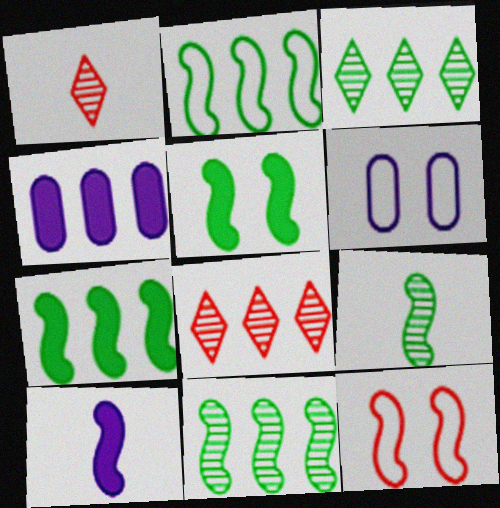[[1, 6, 7], 
[2, 4, 8], 
[2, 5, 9], 
[2, 7, 11], 
[10, 11, 12]]